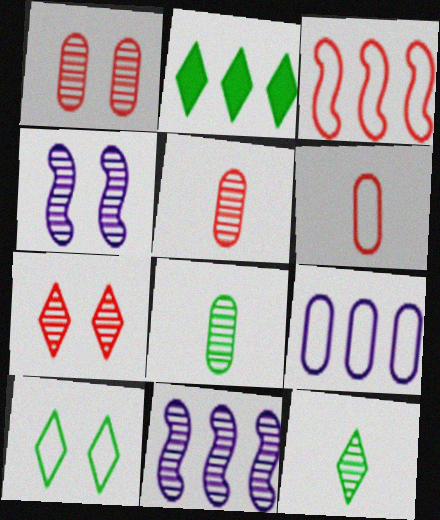[[1, 11, 12], 
[2, 4, 6], 
[2, 10, 12], 
[7, 8, 11]]